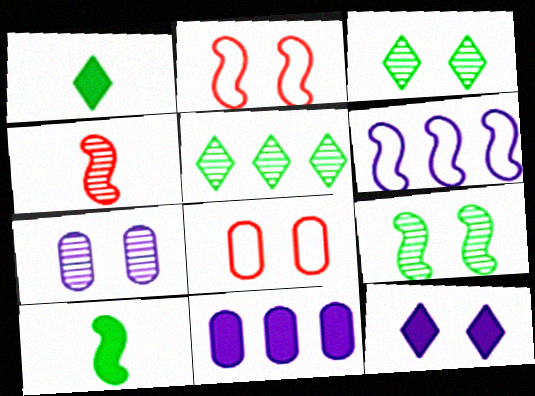[[4, 5, 7], 
[8, 9, 12]]